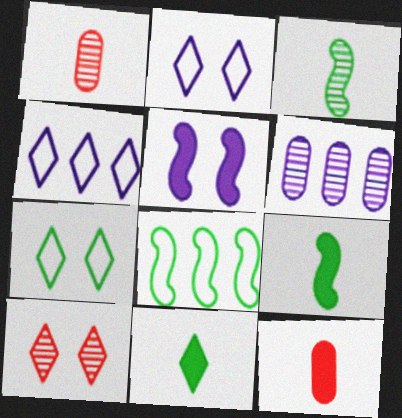[[3, 6, 10], 
[4, 10, 11]]